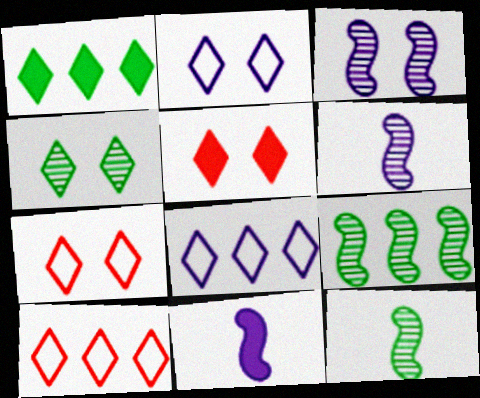[[2, 4, 5]]